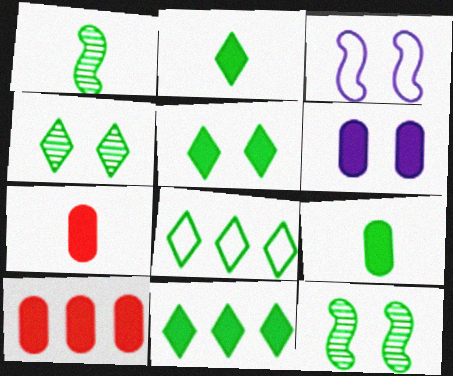[[2, 4, 8], 
[2, 5, 11], 
[6, 9, 10], 
[8, 9, 12]]